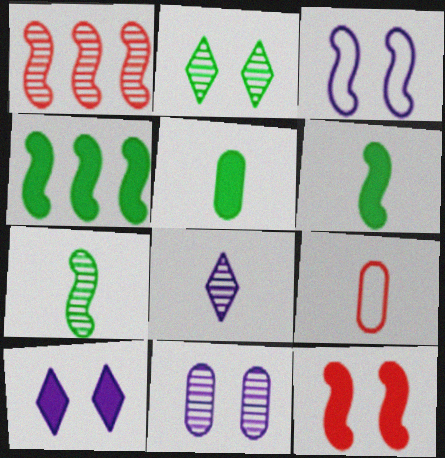[[1, 3, 6], 
[3, 10, 11], 
[6, 8, 9]]